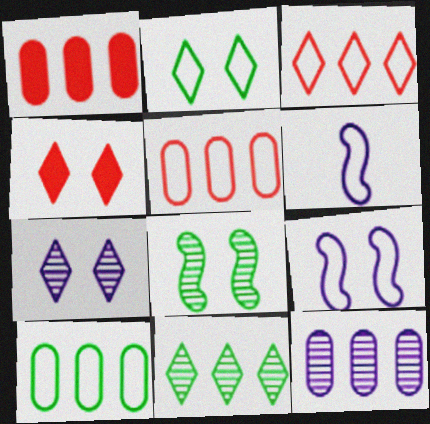[[1, 10, 12], 
[2, 4, 7], 
[2, 5, 6]]